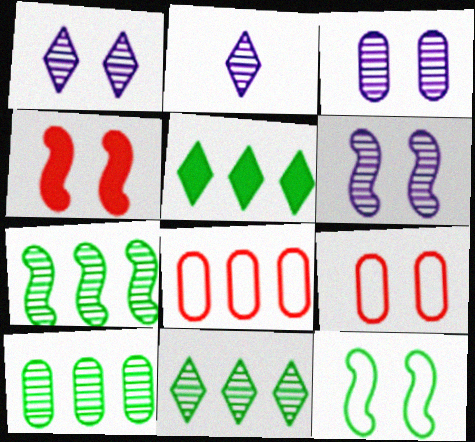[[1, 3, 6], 
[4, 6, 12], 
[7, 10, 11]]